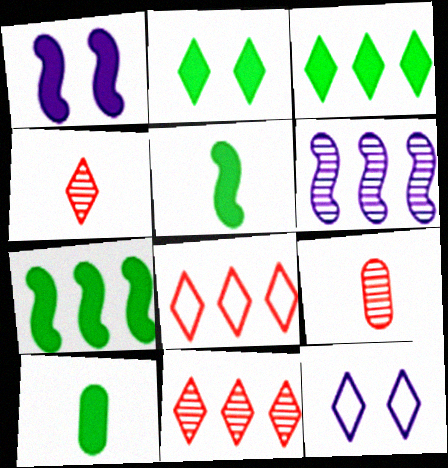[[2, 7, 10], 
[3, 4, 12], 
[7, 9, 12]]